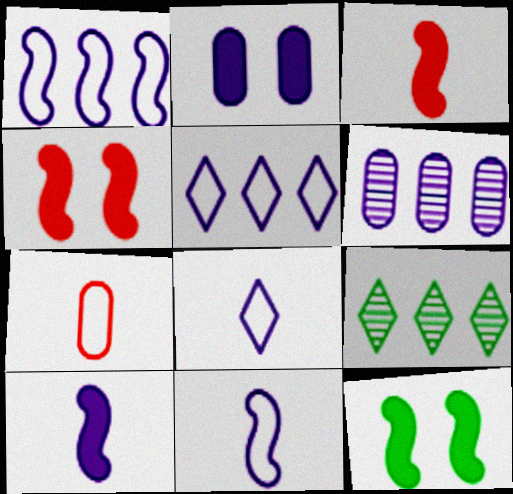[]